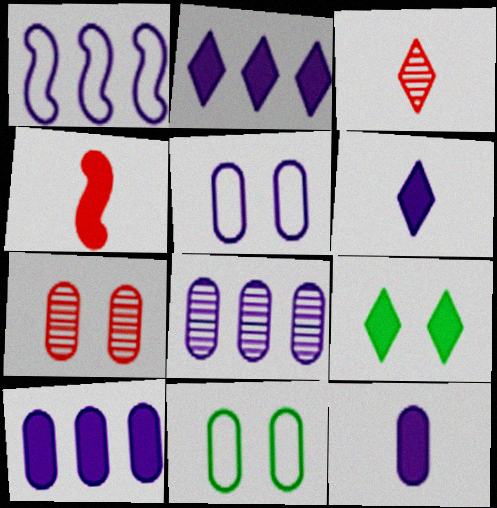[[1, 2, 8], 
[4, 9, 10], 
[5, 8, 12]]